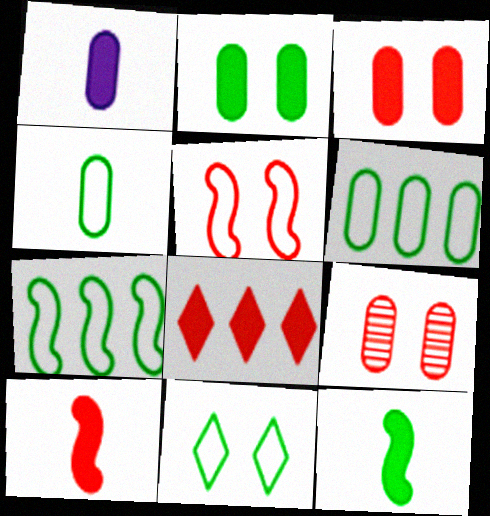[[1, 6, 9], 
[3, 8, 10], 
[4, 7, 11]]